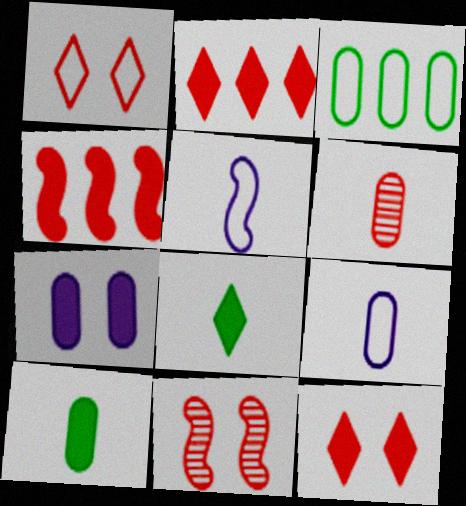[[1, 3, 5], 
[1, 4, 6], 
[3, 6, 7], 
[4, 7, 8], 
[5, 6, 8], 
[6, 9, 10]]